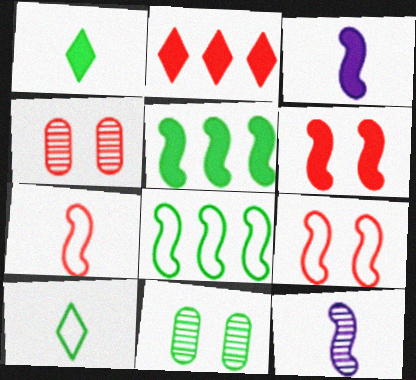[[1, 8, 11], 
[2, 4, 7], 
[3, 5, 6], 
[5, 9, 12], 
[5, 10, 11], 
[6, 8, 12]]